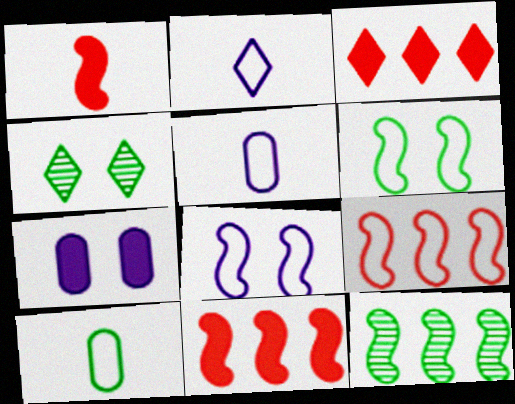[[1, 8, 12], 
[2, 3, 4], 
[4, 5, 11]]